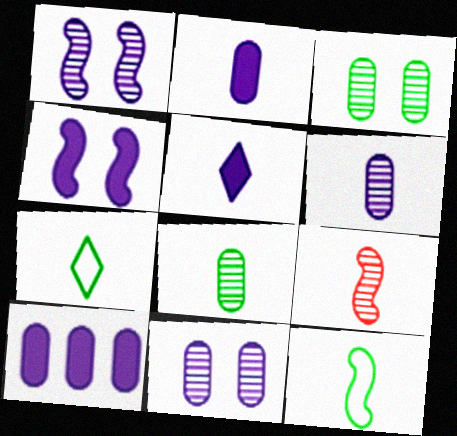[[2, 7, 9], 
[4, 5, 10]]